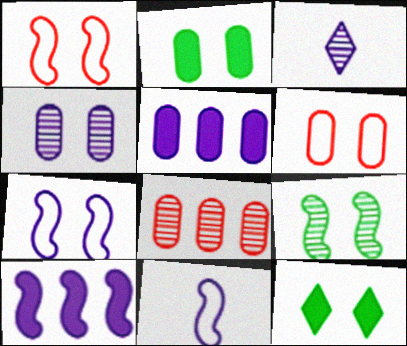[[1, 4, 12], 
[2, 4, 6], 
[3, 5, 7], 
[3, 8, 9], 
[8, 11, 12]]